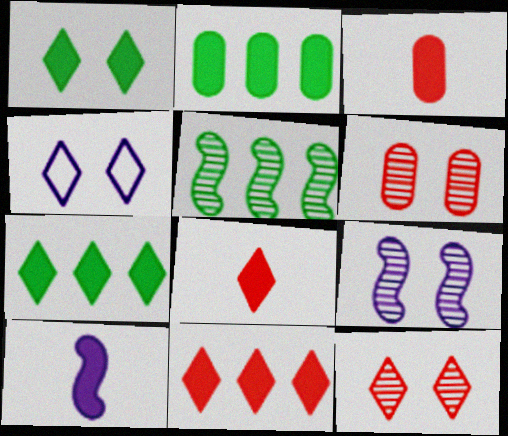[[1, 4, 12], 
[3, 4, 5]]